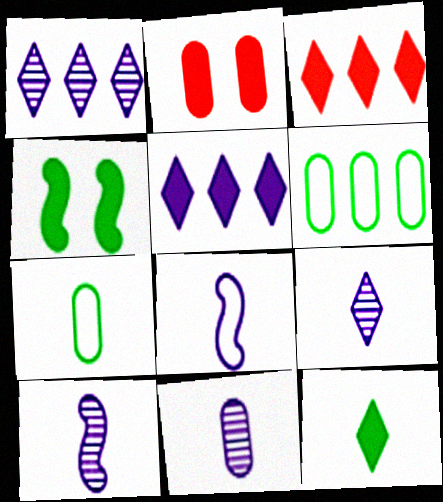[[2, 6, 11], 
[9, 10, 11]]